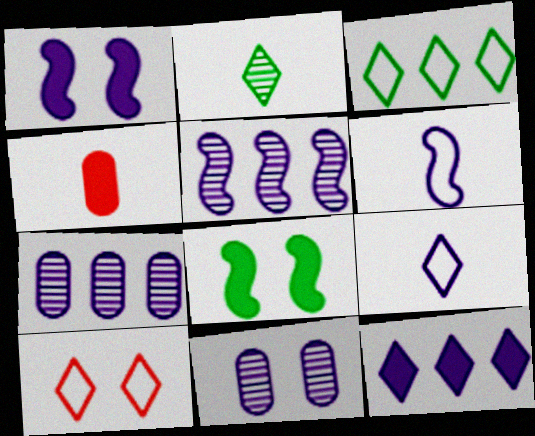[[1, 5, 6], 
[1, 7, 9], 
[2, 4, 6], 
[2, 10, 12], 
[3, 9, 10], 
[4, 8, 12], 
[6, 11, 12], 
[8, 10, 11]]